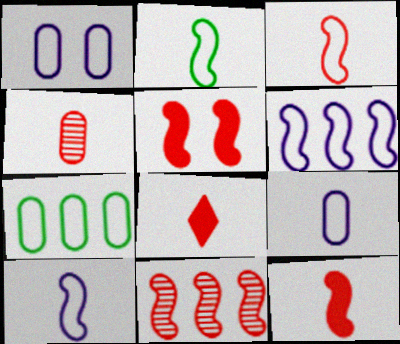[[2, 3, 10], 
[3, 4, 8], 
[3, 5, 11]]